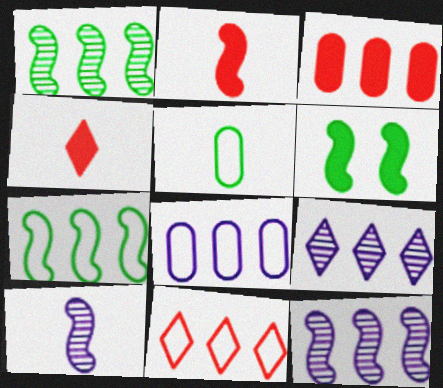[[3, 7, 9], 
[4, 5, 10], 
[7, 8, 11]]